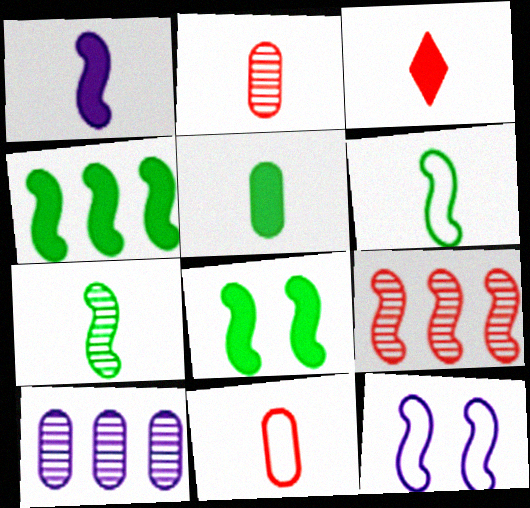[[1, 3, 5]]